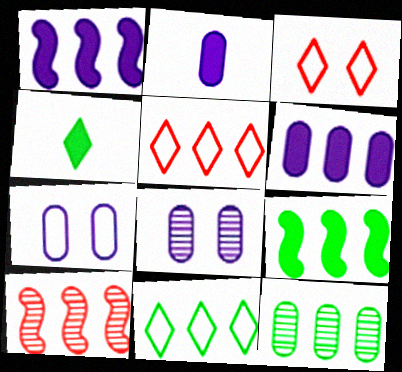[[1, 5, 12], 
[4, 7, 10], 
[6, 10, 11], 
[9, 11, 12]]